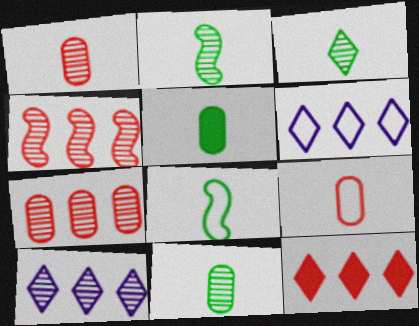[[2, 3, 11], 
[3, 5, 8]]